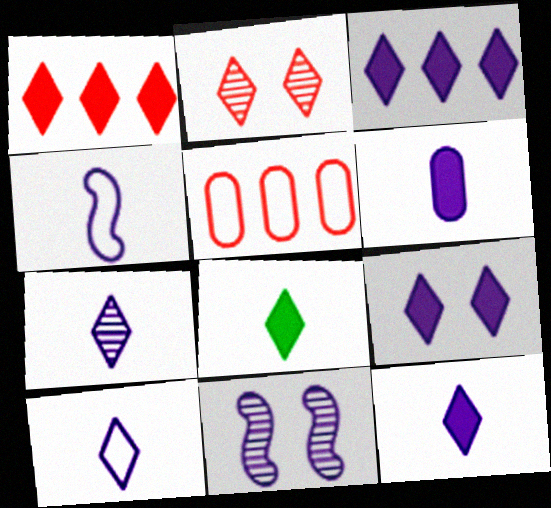[[1, 8, 9], 
[3, 9, 12], 
[4, 6, 7], 
[5, 8, 11], 
[7, 10, 12]]